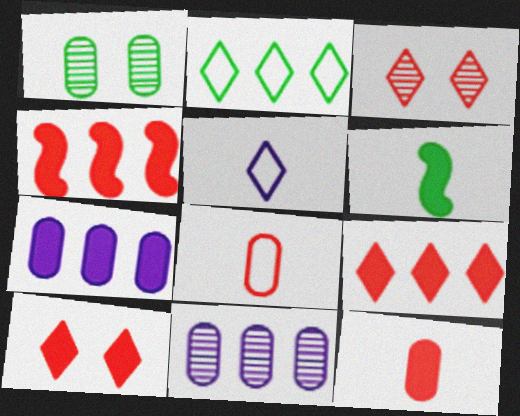[[1, 2, 6], 
[1, 4, 5], 
[1, 7, 8], 
[2, 4, 11], 
[3, 4, 8], 
[4, 10, 12], 
[6, 7, 10]]